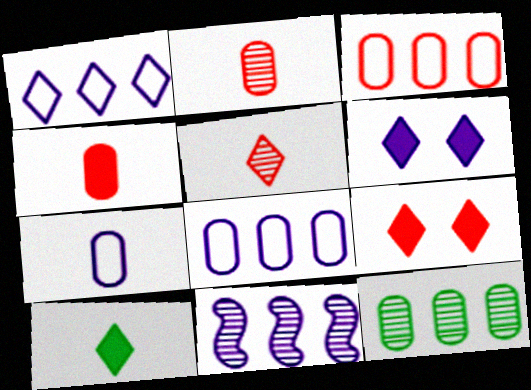[[6, 7, 11]]